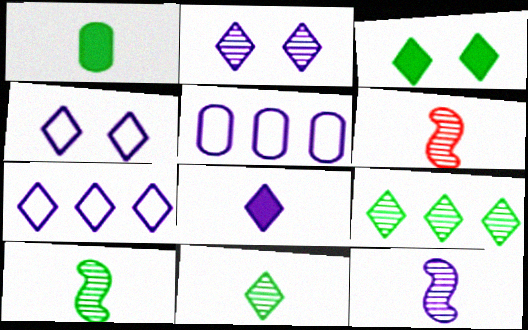[[2, 7, 8], 
[3, 5, 6], 
[6, 10, 12]]